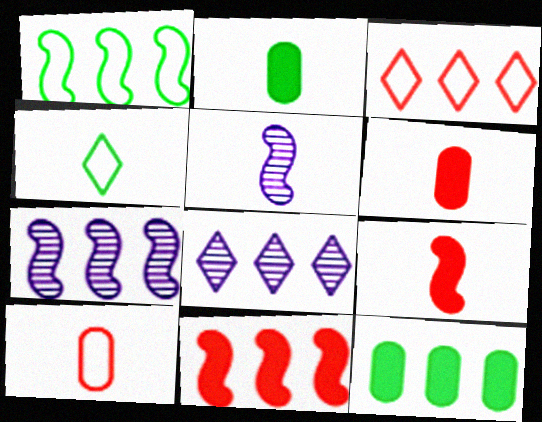[[1, 7, 11], 
[3, 7, 12], 
[4, 5, 6]]